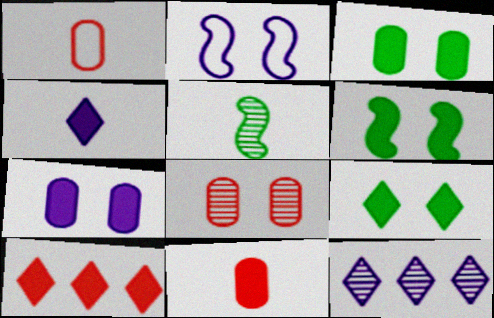[[1, 4, 5], 
[1, 6, 12], 
[2, 8, 9], 
[3, 6, 9], 
[4, 9, 10], 
[5, 8, 12]]